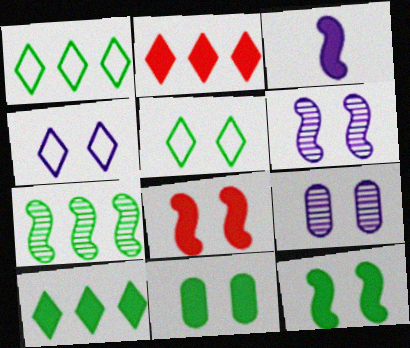[[2, 3, 11], 
[5, 8, 9]]